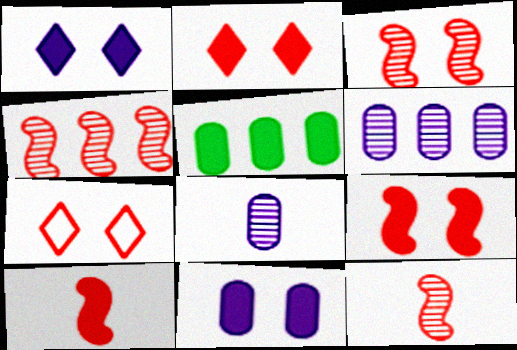[[1, 5, 10], 
[3, 4, 12]]